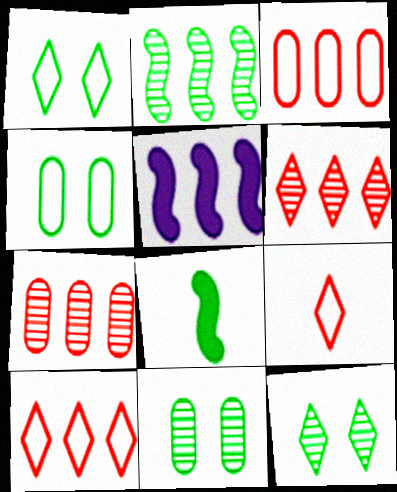[[5, 9, 11]]